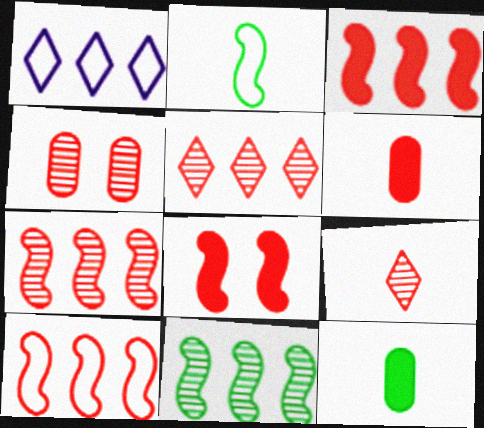[[3, 7, 10], 
[4, 7, 9]]